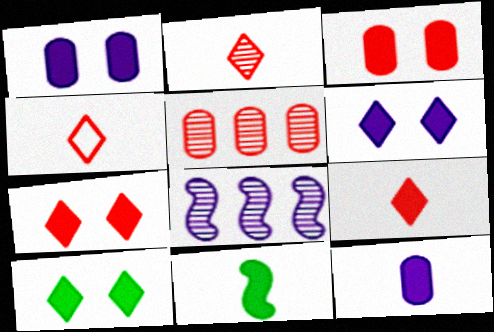[[2, 4, 9], 
[6, 7, 10], 
[9, 11, 12]]